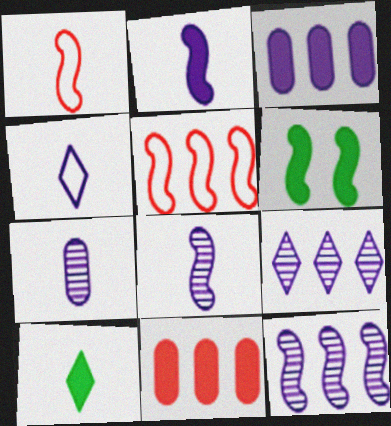[[1, 6, 12], 
[1, 7, 10], 
[2, 4, 7], 
[5, 6, 8]]